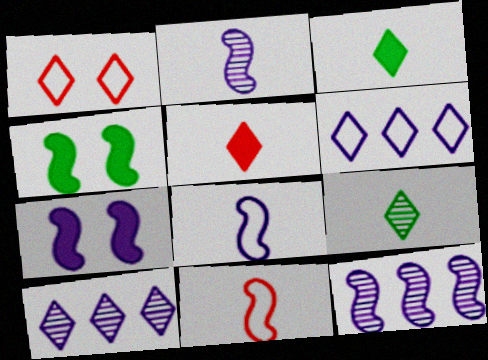[[1, 3, 10], 
[4, 11, 12], 
[7, 8, 12]]